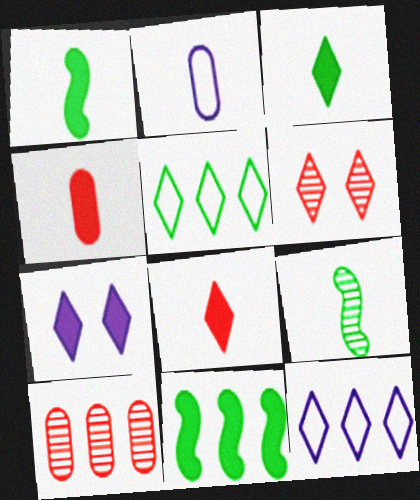[[2, 6, 11], 
[2, 8, 9], 
[3, 6, 12], 
[4, 7, 11], 
[10, 11, 12]]